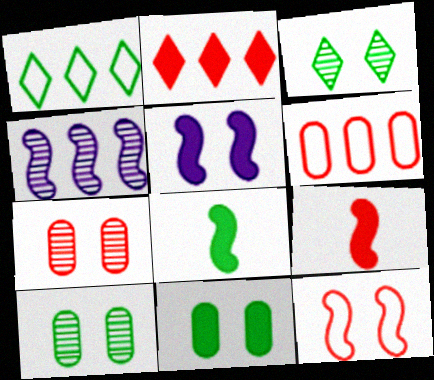[[1, 8, 10], 
[4, 8, 12]]